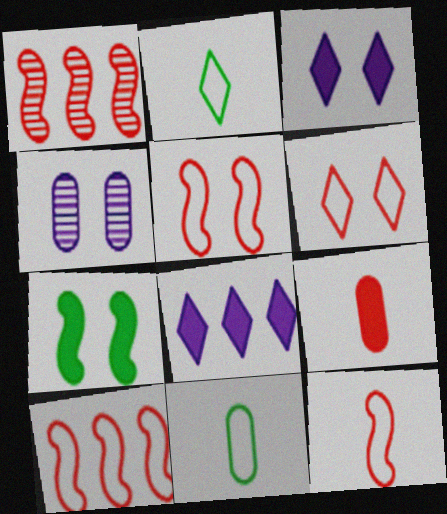[[1, 3, 11], 
[1, 6, 9], 
[4, 6, 7], 
[5, 10, 12], 
[7, 8, 9]]